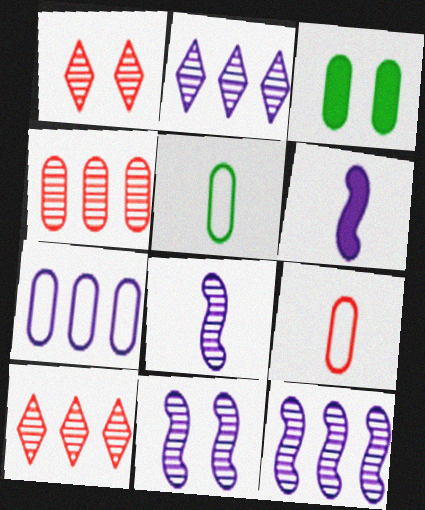[[8, 11, 12]]